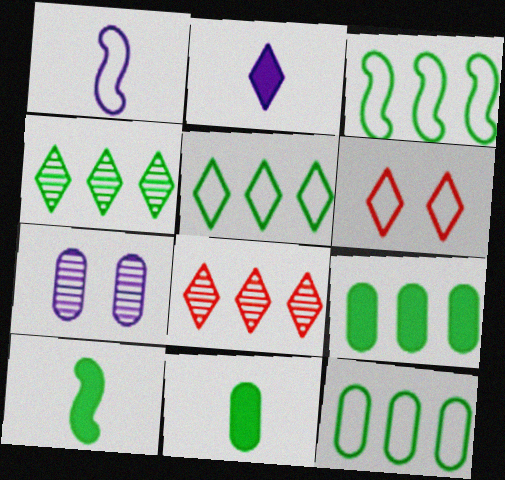[[1, 6, 12], 
[2, 4, 6], 
[3, 4, 9], 
[3, 5, 12]]